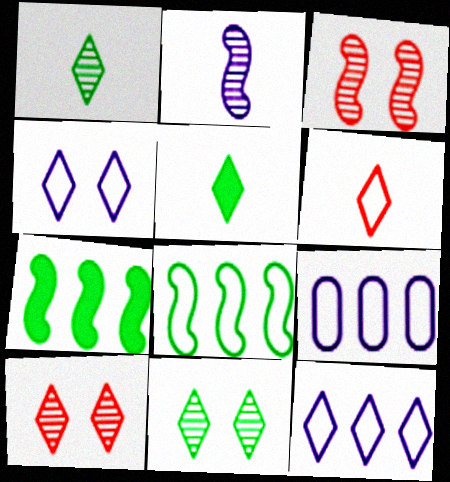[[3, 5, 9], 
[5, 10, 12]]